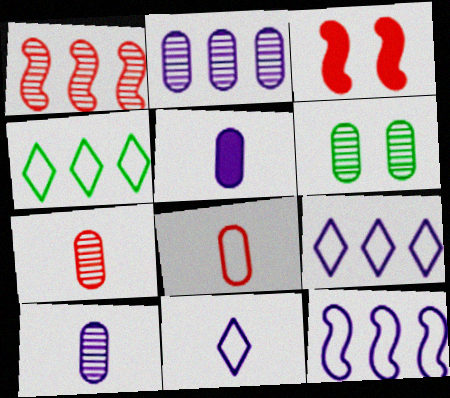[[2, 6, 7], 
[3, 4, 10]]